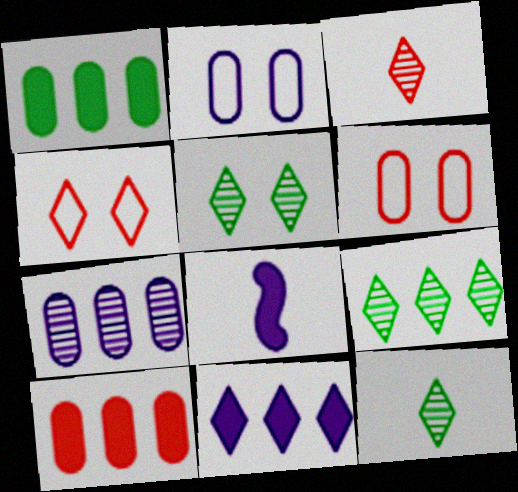[[4, 11, 12], 
[5, 9, 12], 
[6, 8, 9]]